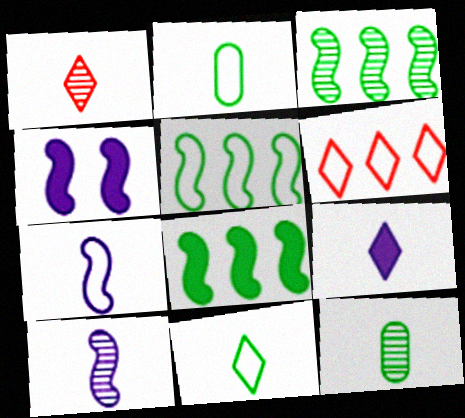[[1, 9, 11], 
[1, 10, 12], 
[3, 5, 8], 
[4, 6, 12]]